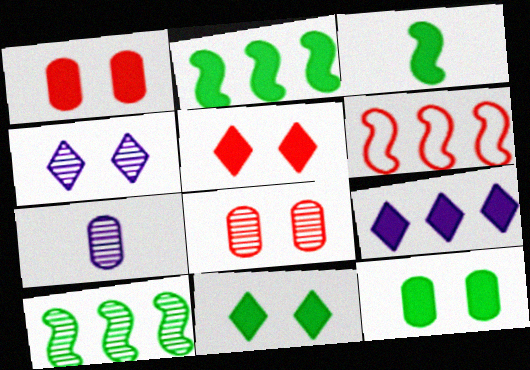[[1, 3, 9], 
[6, 7, 11]]